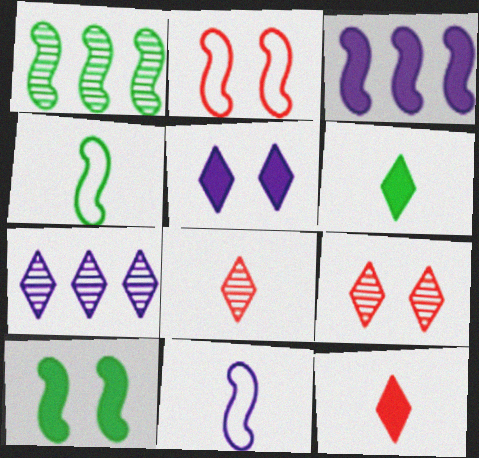[[1, 4, 10]]